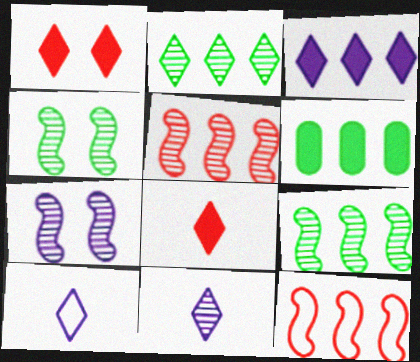[[1, 2, 10]]